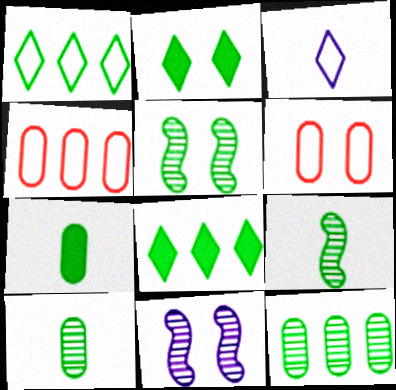[[1, 5, 7], 
[2, 6, 11]]